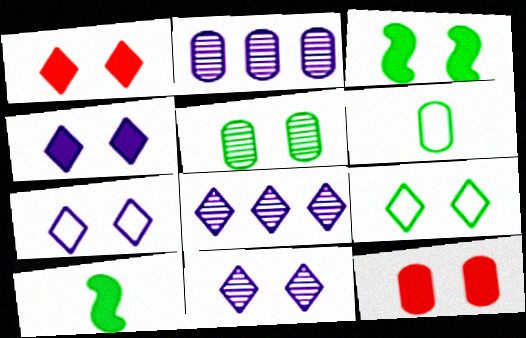[[1, 9, 11], 
[2, 6, 12], 
[3, 4, 12], 
[3, 5, 9], 
[4, 7, 11]]